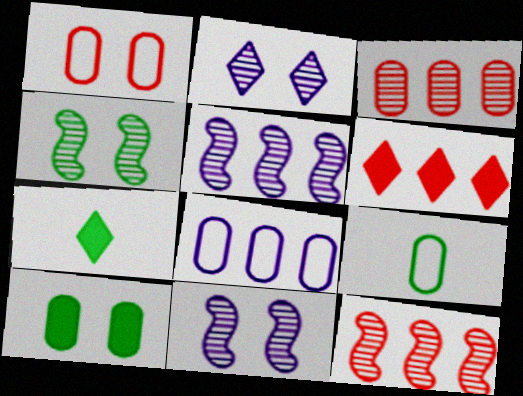[[1, 5, 7], 
[1, 8, 9], 
[6, 9, 11]]